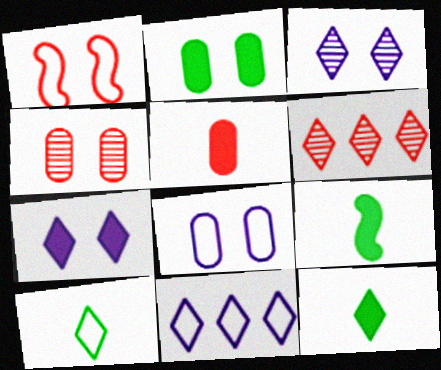[[1, 2, 3], 
[1, 5, 6], 
[2, 4, 8], 
[4, 9, 11], 
[6, 7, 10], 
[6, 8, 9]]